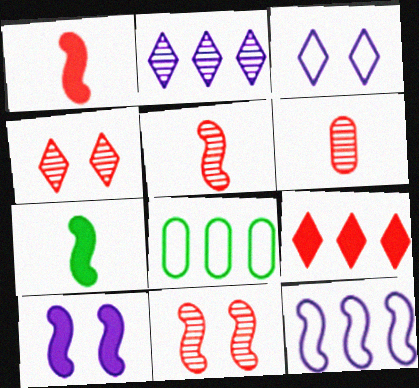[[7, 11, 12]]